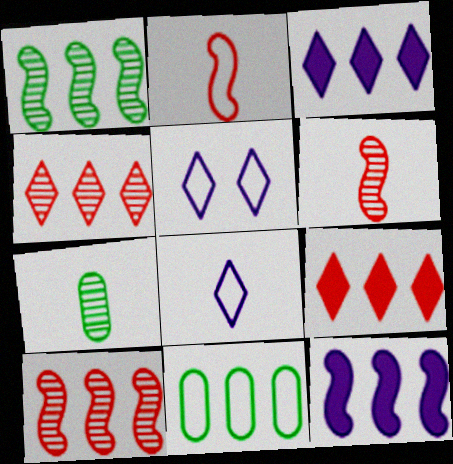[[2, 5, 11], 
[3, 10, 11], 
[4, 11, 12]]